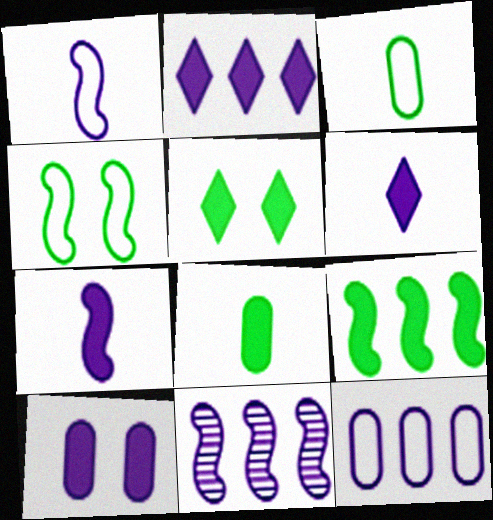[[2, 7, 10], 
[2, 11, 12], 
[5, 8, 9]]